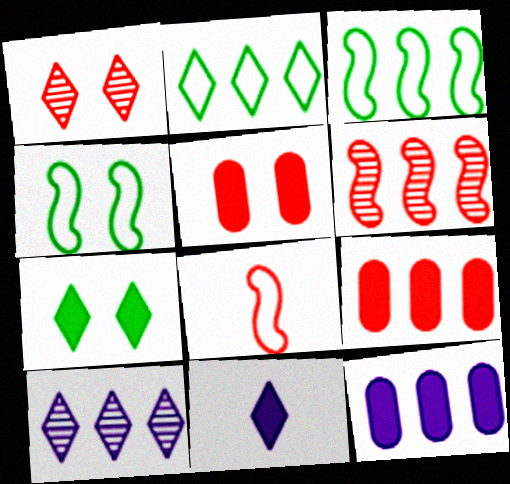[[1, 2, 11], 
[1, 8, 9], 
[2, 6, 12], 
[3, 9, 10]]